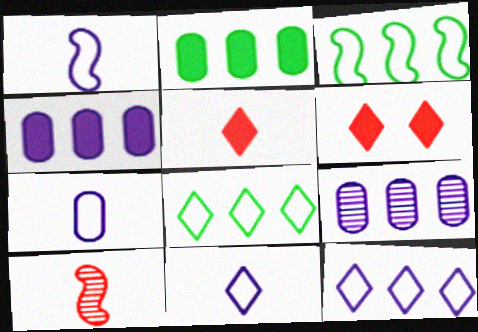[[1, 7, 11]]